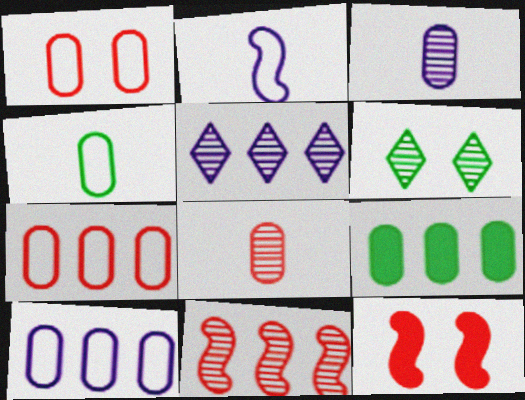[[1, 3, 9], 
[1, 4, 10], 
[3, 6, 11], 
[4, 5, 12]]